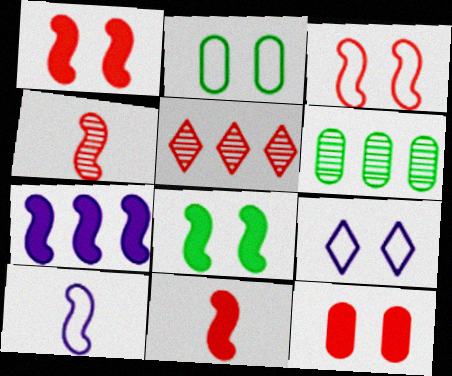[[2, 3, 9], 
[6, 9, 11], 
[7, 8, 11]]